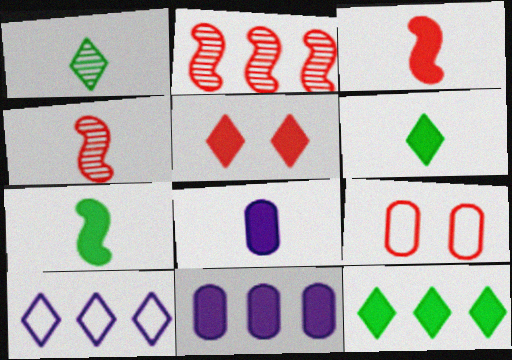[[1, 5, 10], 
[3, 6, 8], 
[5, 7, 11]]